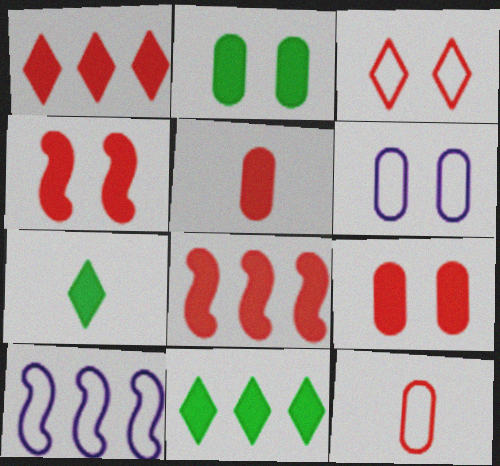[[1, 4, 5]]